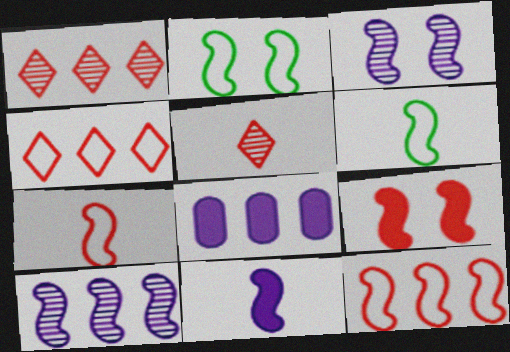[[2, 3, 9], 
[2, 5, 8], 
[6, 9, 10]]